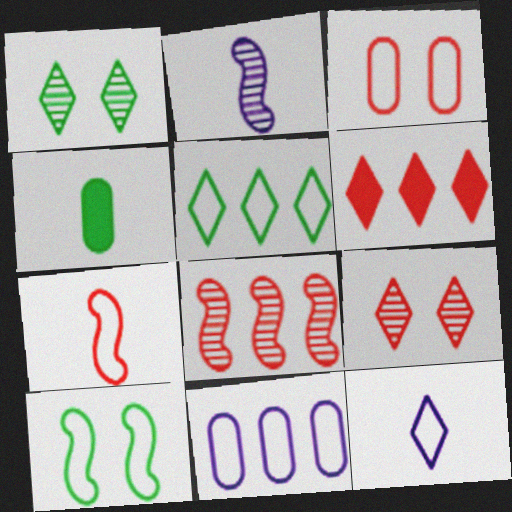[[1, 6, 12]]